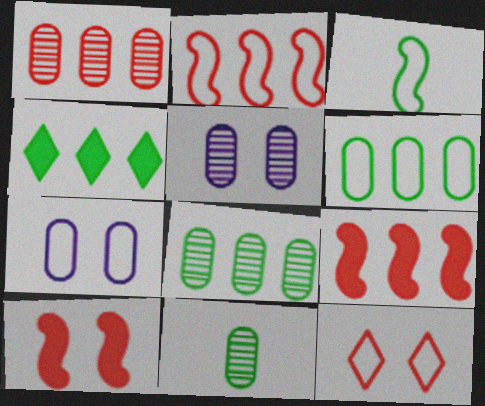[[1, 5, 11]]